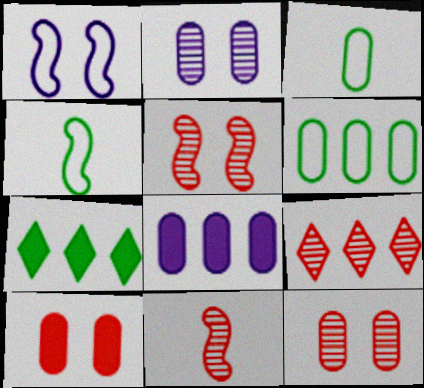[[3, 8, 12], 
[9, 11, 12]]